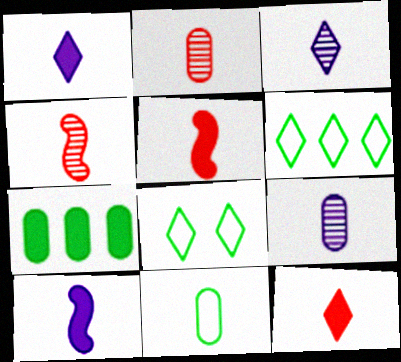[[1, 4, 11], 
[3, 5, 11]]